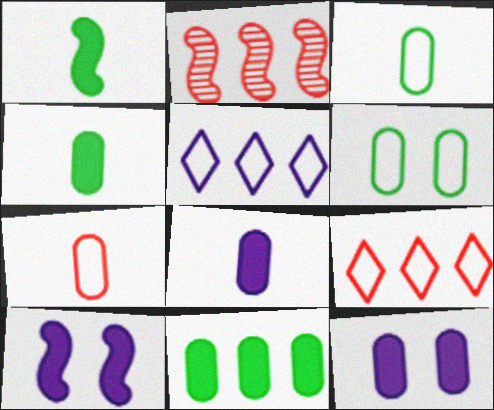[[2, 5, 11]]